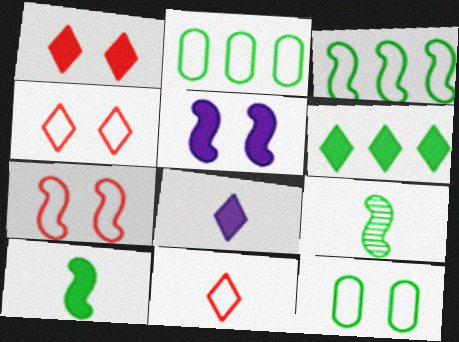[[1, 6, 8], 
[6, 9, 12]]